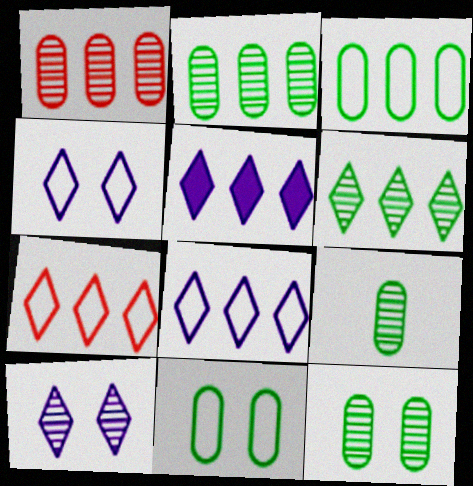[[2, 9, 12], 
[5, 6, 7]]